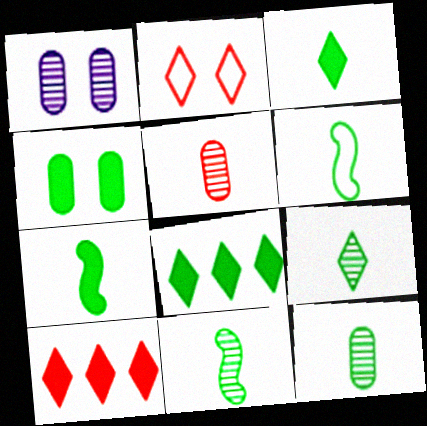[[1, 6, 10], 
[3, 6, 12], 
[4, 7, 8], 
[6, 7, 11], 
[9, 11, 12]]